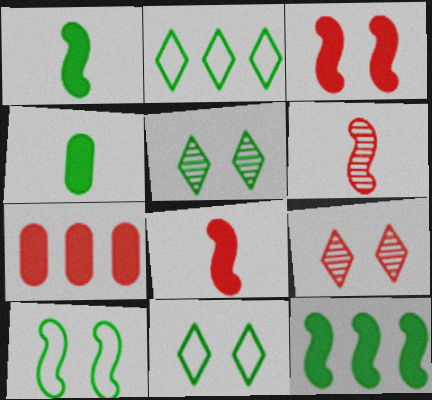[]